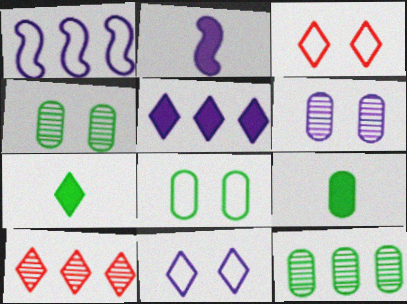[[2, 3, 12], 
[2, 8, 10], 
[7, 10, 11], 
[8, 9, 12]]